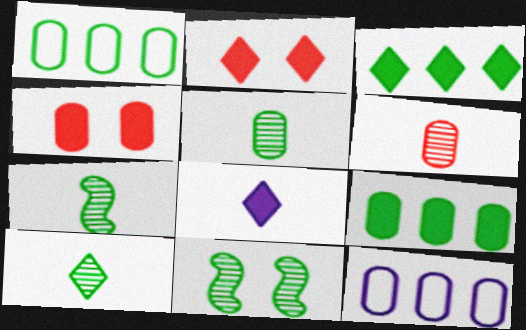[[2, 3, 8], 
[2, 7, 12], 
[4, 5, 12], 
[5, 7, 10]]